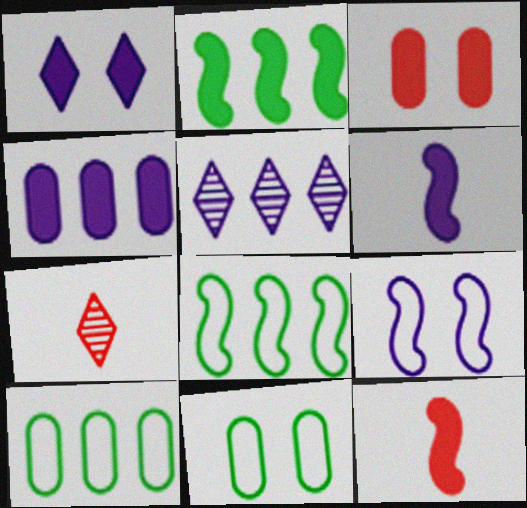[[1, 4, 6], 
[5, 11, 12]]